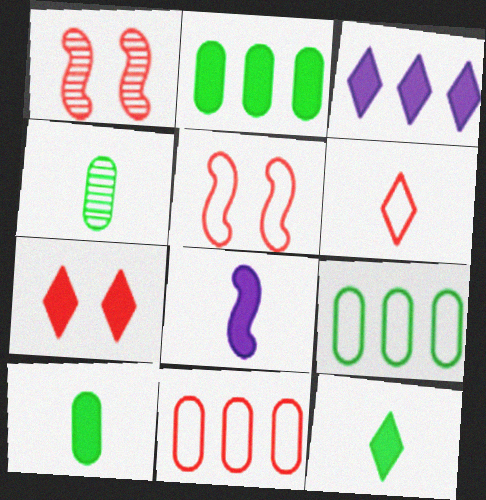[[2, 7, 8], 
[3, 4, 5], 
[3, 7, 12], 
[4, 6, 8], 
[5, 6, 11]]